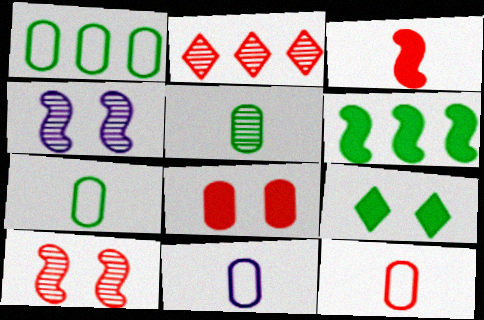[[2, 4, 5], 
[7, 11, 12]]